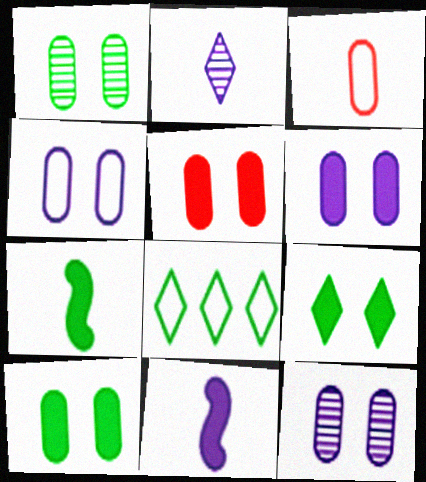[[1, 4, 5], 
[1, 7, 8], 
[2, 3, 7], 
[4, 6, 12], 
[5, 6, 10]]